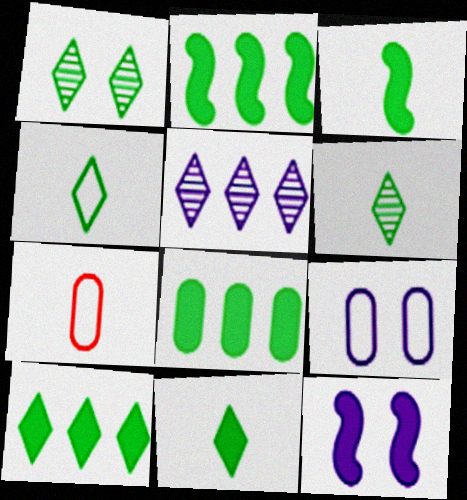[[1, 4, 10], 
[2, 8, 10], 
[4, 6, 11]]